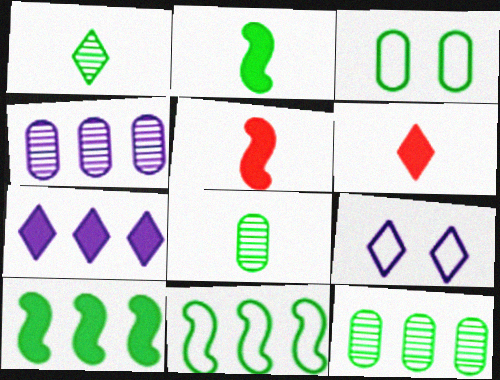[[1, 3, 10], 
[5, 9, 12]]